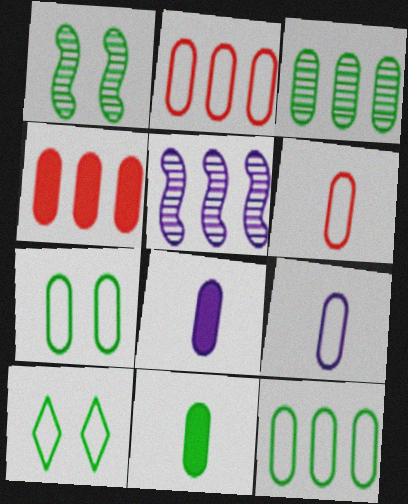[[2, 7, 9], 
[3, 7, 11]]